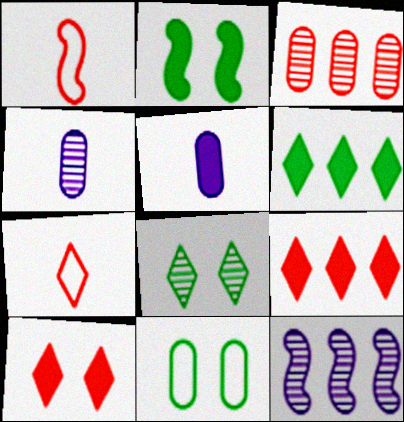[[1, 2, 12], 
[1, 3, 10], 
[2, 5, 9], 
[2, 8, 11], 
[3, 5, 11]]